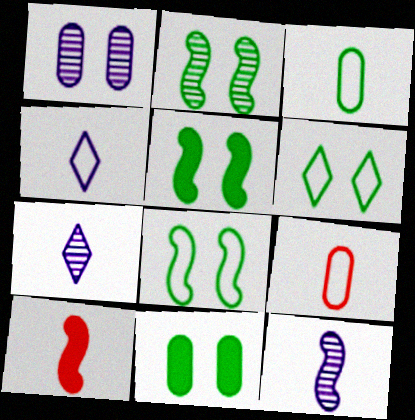[[2, 5, 8], 
[2, 6, 11], 
[3, 7, 10]]